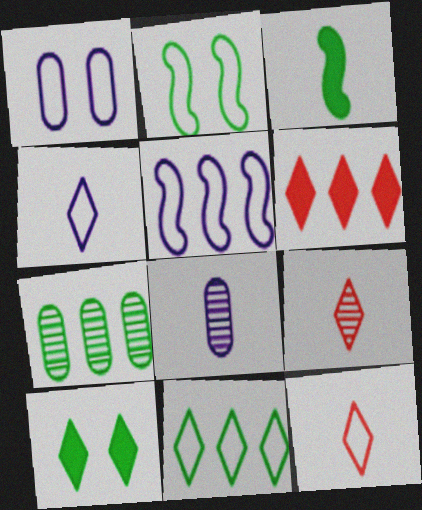[[1, 4, 5], 
[2, 6, 8], 
[3, 8, 12], 
[5, 6, 7]]